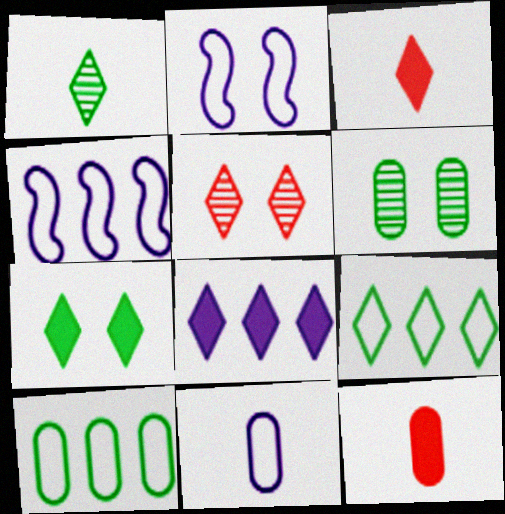[[1, 7, 9], 
[3, 4, 6], 
[3, 7, 8]]